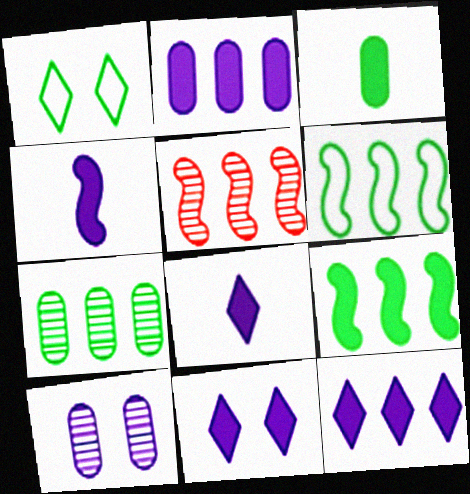[[2, 4, 11], 
[8, 11, 12]]